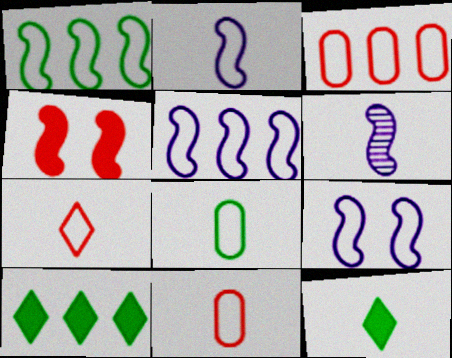[[1, 4, 6], 
[2, 5, 9], 
[2, 7, 8], 
[6, 11, 12]]